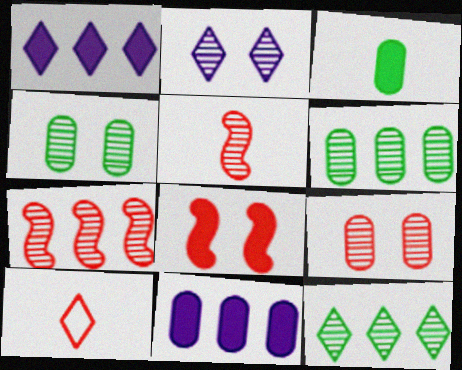[[1, 3, 8], 
[2, 5, 6]]